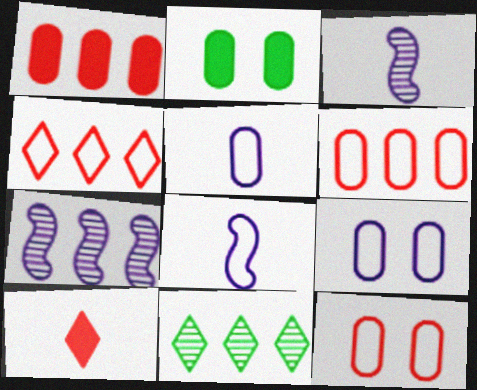[[2, 3, 4]]